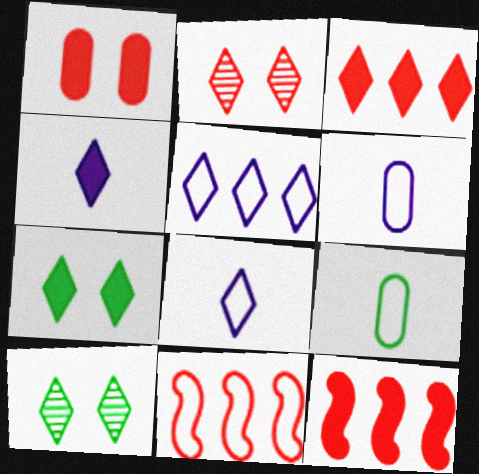[[3, 4, 7], 
[3, 8, 10], 
[6, 10, 12]]